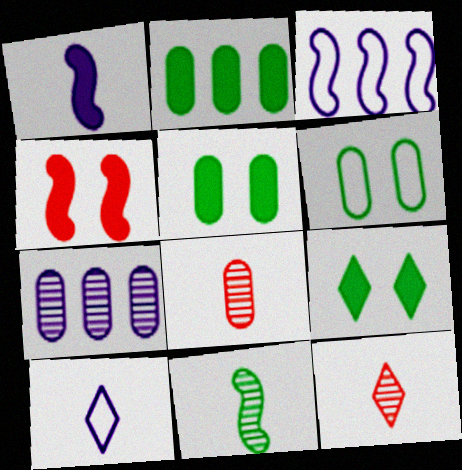[[3, 4, 11], 
[3, 5, 12], 
[3, 8, 9]]